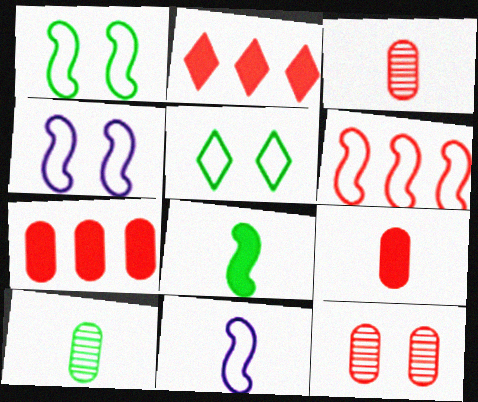[[1, 6, 11], 
[2, 4, 10]]